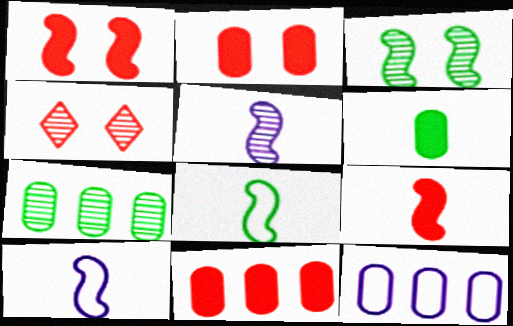[[4, 5, 7], 
[5, 8, 9], 
[7, 11, 12]]